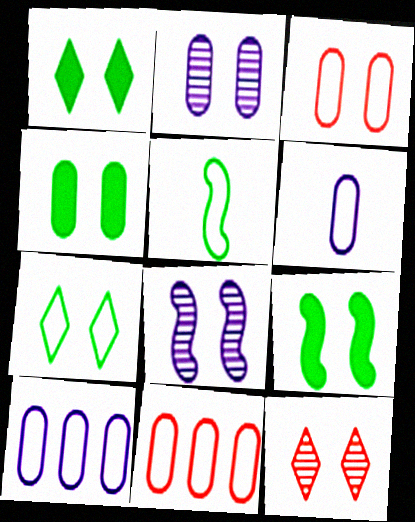[[1, 3, 8], 
[1, 4, 9], 
[2, 3, 4]]